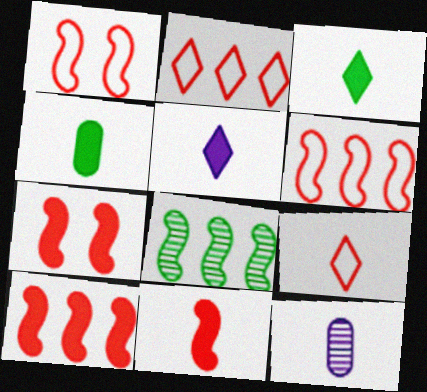[[4, 5, 11], 
[7, 10, 11]]